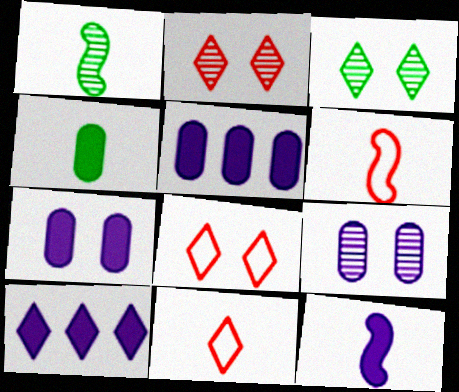[[1, 5, 8], 
[1, 6, 12], 
[3, 5, 6], 
[3, 10, 11], 
[7, 10, 12]]